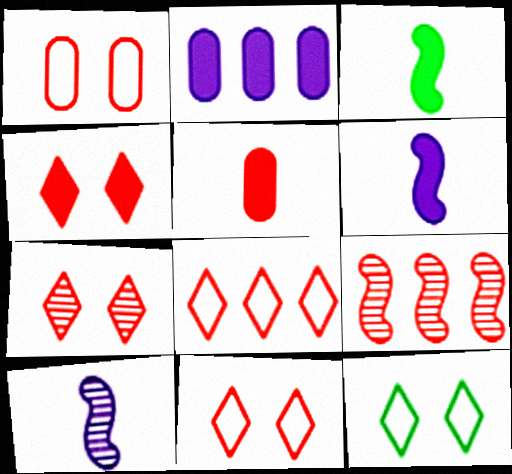[[2, 3, 4], 
[4, 7, 11], 
[5, 9, 11]]